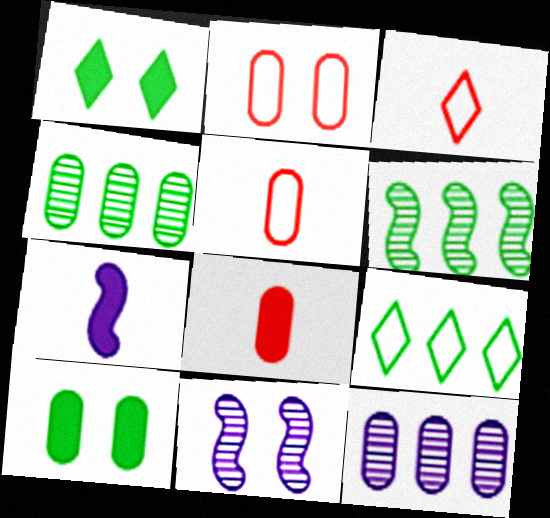[[1, 2, 11], 
[5, 10, 12], 
[8, 9, 11]]